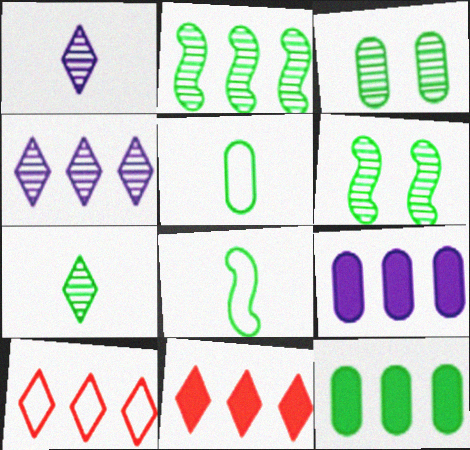[[2, 3, 7], 
[2, 9, 10], 
[3, 5, 12]]